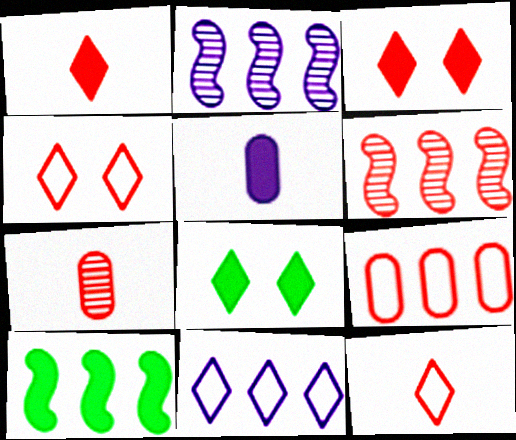[[3, 5, 10]]